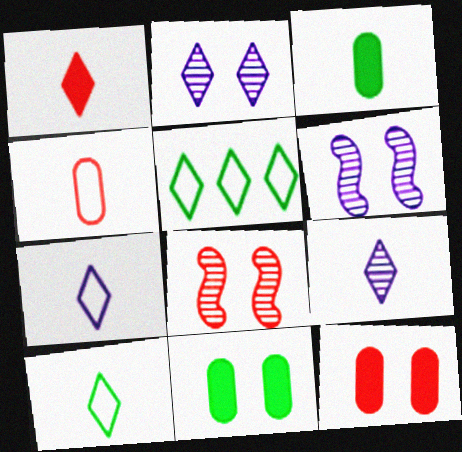[[1, 2, 5], 
[1, 9, 10]]